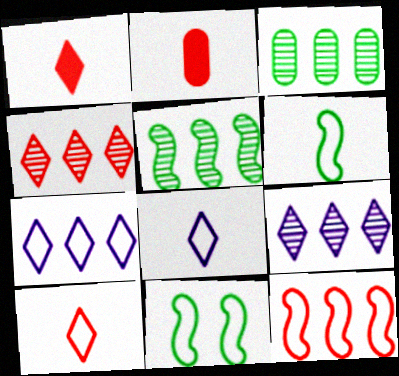[[2, 9, 11]]